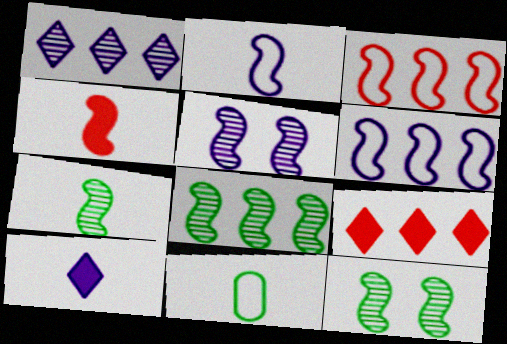[[2, 4, 7], 
[4, 6, 12], 
[5, 9, 11], 
[7, 8, 12]]